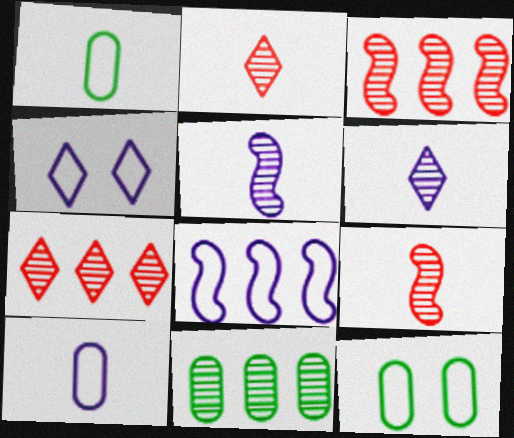[[4, 8, 10]]